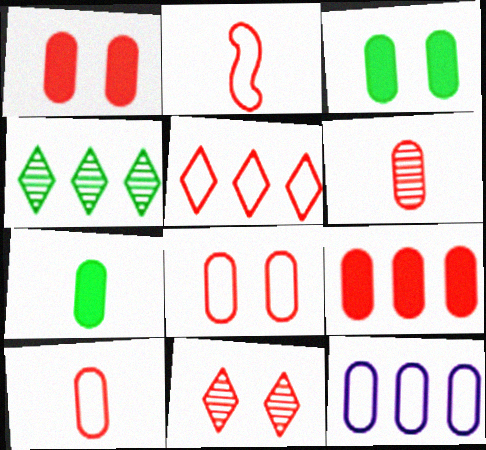[[2, 5, 8], 
[2, 9, 11], 
[3, 6, 12], 
[6, 8, 9]]